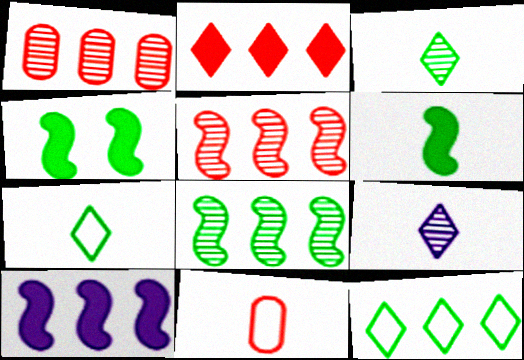[[1, 10, 12], 
[6, 9, 11]]